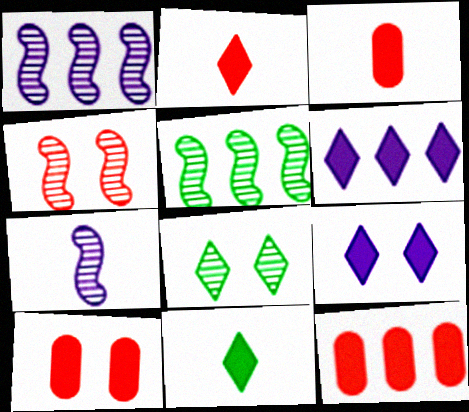[[3, 10, 12], 
[4, 5, 7]]